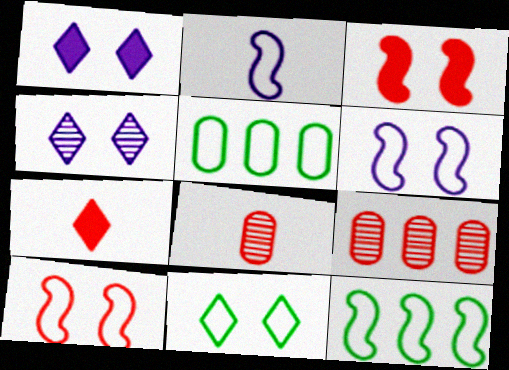[[1, 8, 12], 
[2, 10, 12], 
[7, 9, 10]]